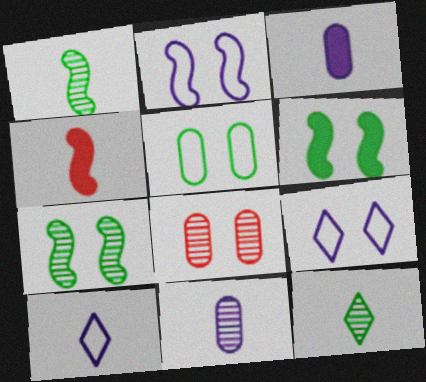[[6, 8, 9]]